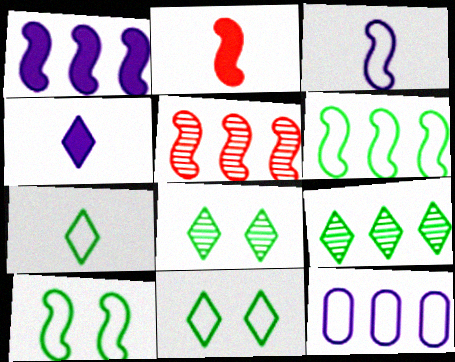[[1, 5, 6], 
[2, 8, 12]]